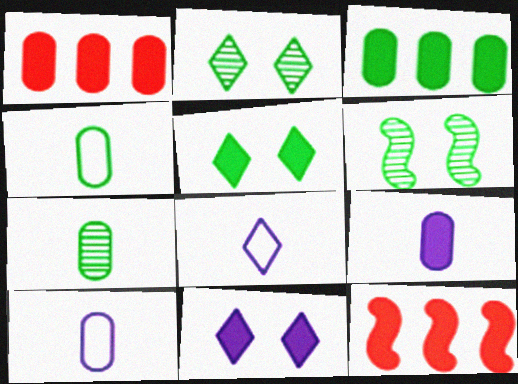[[1, 6, 8], 
[2, 10, 12], 
[5, 9, 12]]